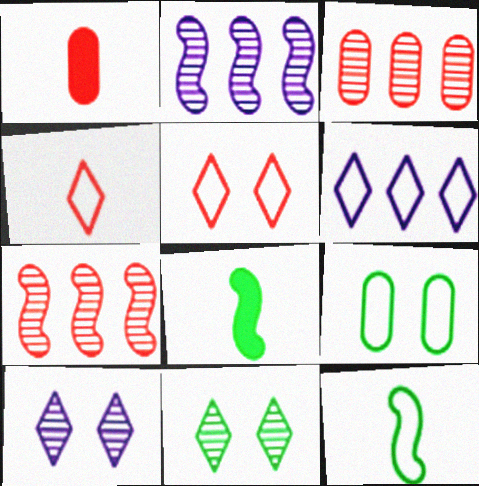[[1, 5, 7]]